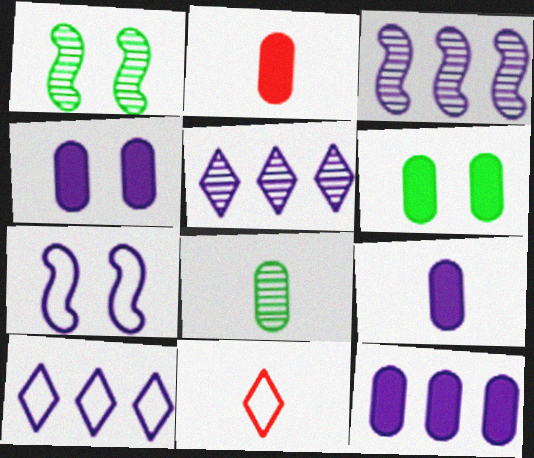[[1, 2, 10], 
[1, 11, 12], 
[2, 6, 12], 
[3, 6, 11], 
[3, 10, 12], 
[4, 9, 12], 
[5, 7, 9]]